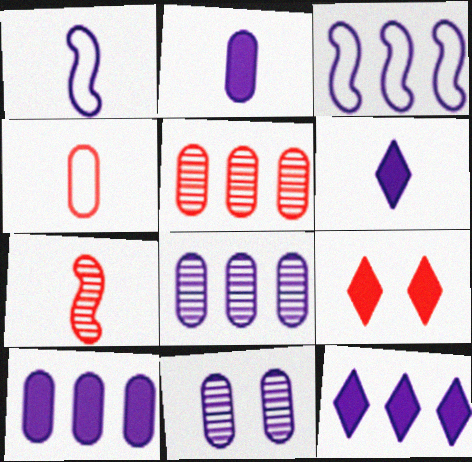[[1, 11, 12], 
[3, 6, 11], 
[3, 8, 12]]